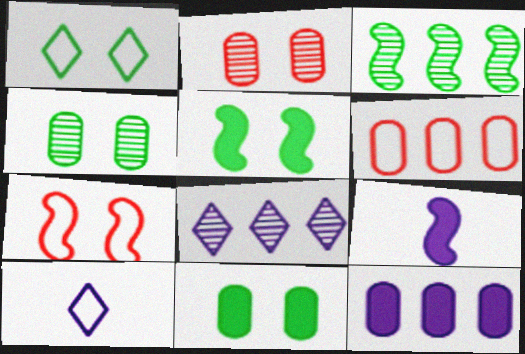[[1, 4, 5], 
[3, 7, 9]]